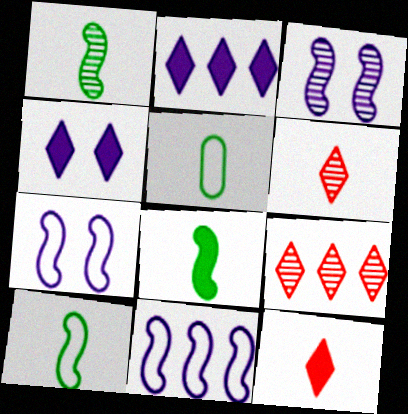[[1, 8, 10]]